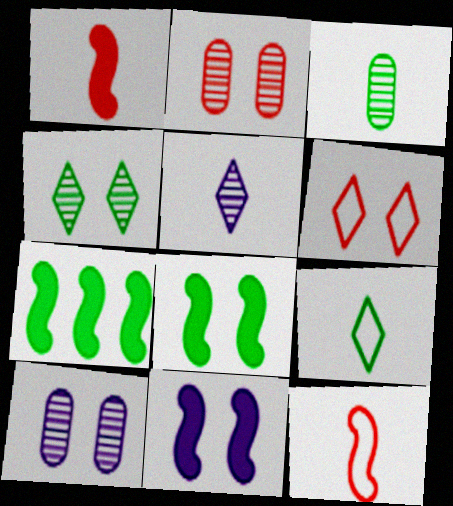[[1, 7, 11], 
[6, 8, 10]]